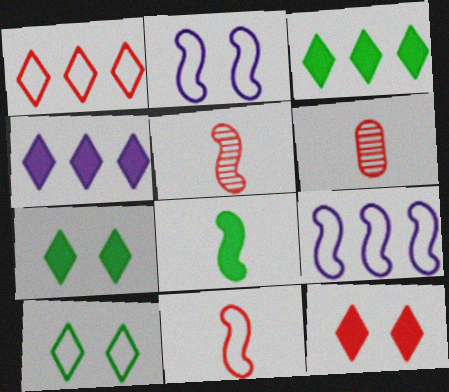[[2, 3, 6], 
[6, 7, 9]]